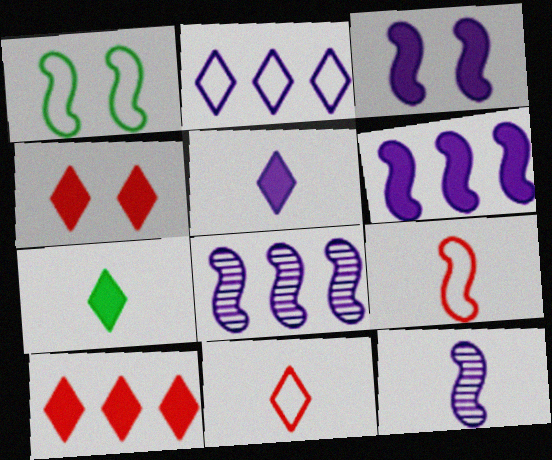[]